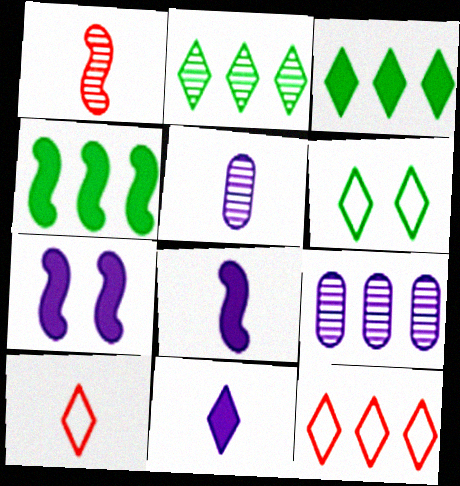[[4, 9, 12]]